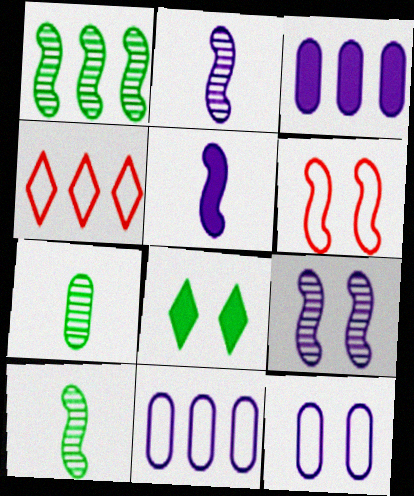[[1, 3, 4], 
[1, 5, 6]]